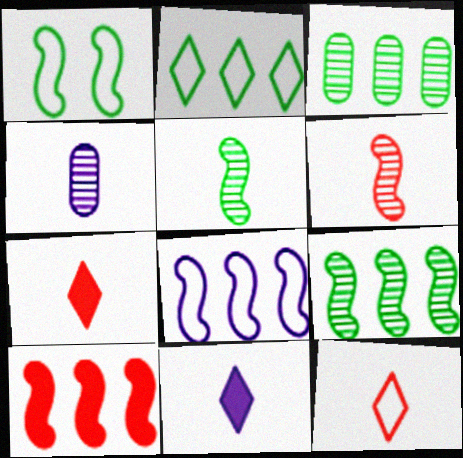[[8, 9, 10]]